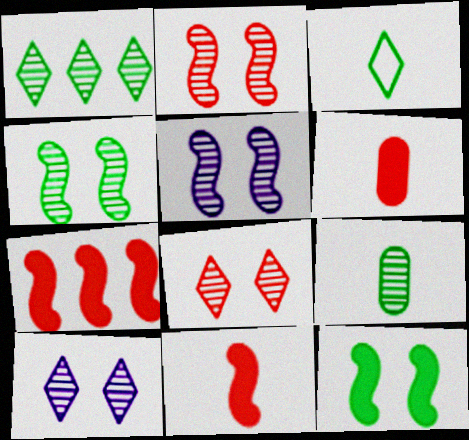[[1, 4, 9], 
[2, 4, 5]]